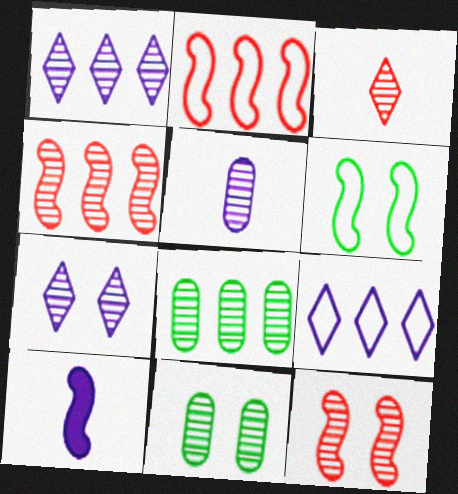[[1, 4, 8], 
[4, 6, 10], 
[7, 11, 12]]